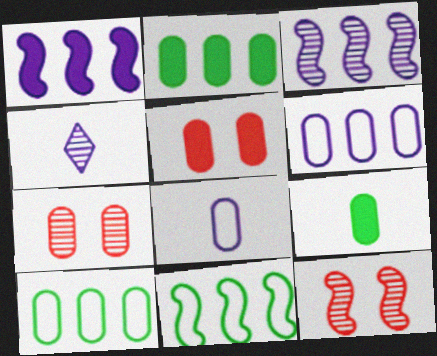[[2, 7, 8], 
[4, 5, 11], 
[6, 7, 9]]